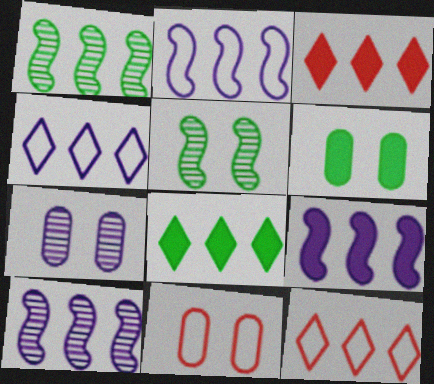[[2, 9, 10], 
[6, 7, 11]]